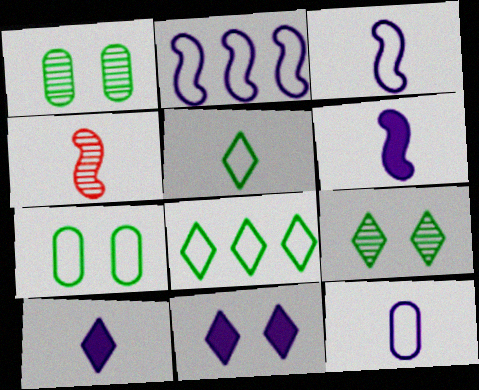[]